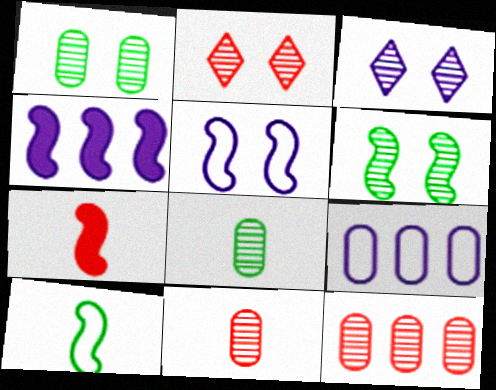[]